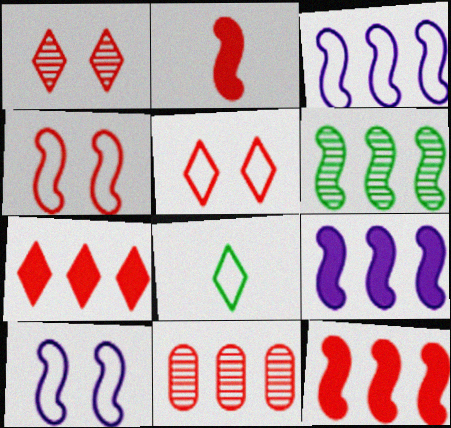[[2, 5, 11], 
[2, 6, 10], 
[3, 6, 12]]